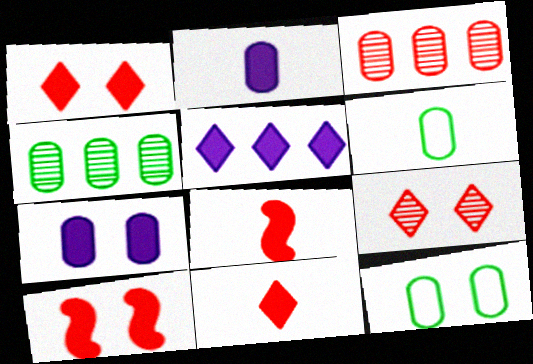[[2, 3, 12], 
[3, 6, 7]]